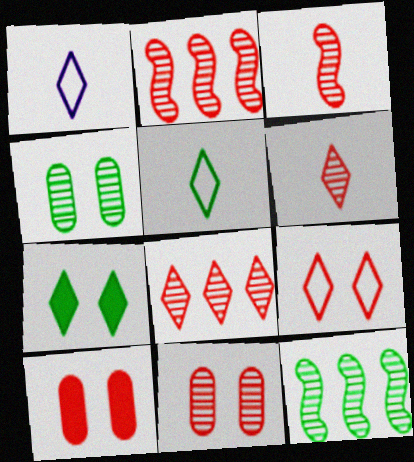[[1, 7, 8], 
[1, 10, 12], 
[2, 6, 11], 
[3, 8, 11]]